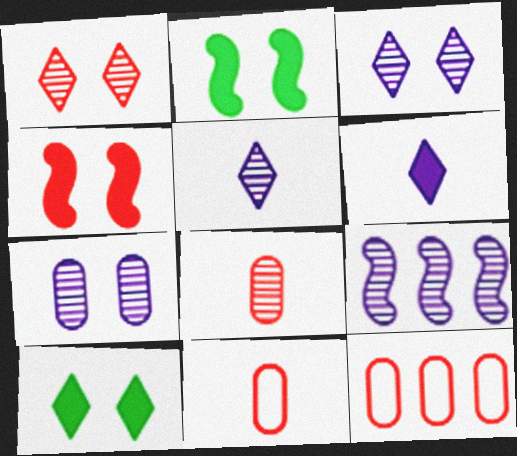[[2, 5, 12], 
[5, 7, 9], 
[9, 10, 11]]